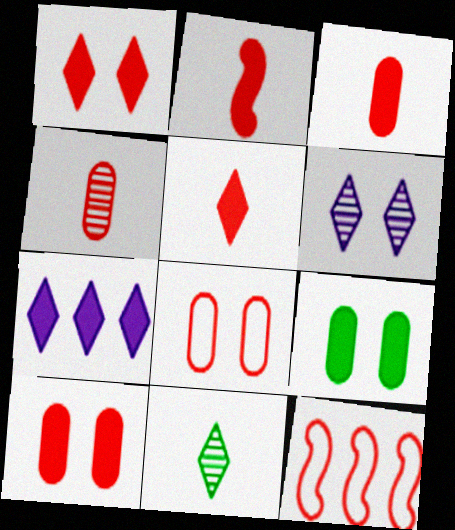[[1, 4, 12], 
[2, 3, 5], 
[2, 7, 9]]